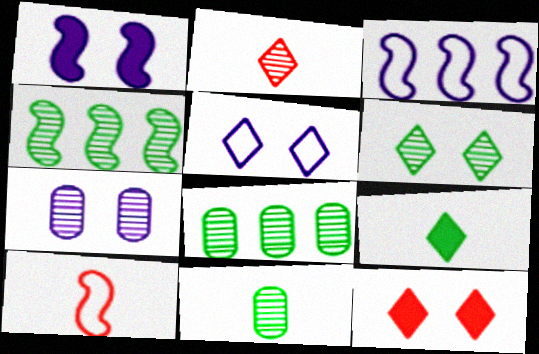[[1, 4, 10], 
[1, 5, 7], 
[2, 4, 7], 
[3, 11, 12], 
[4, 6, 11], 
[5, 6, 12]]